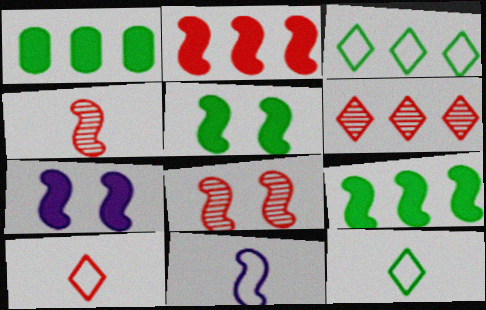[[8, 9, 11]]